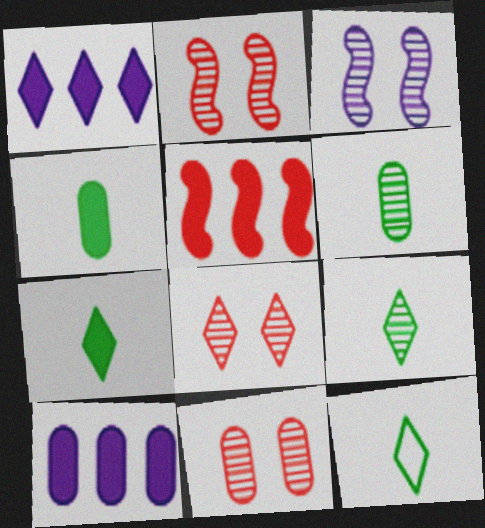[[1, 8, 12], 
[2, 8, 11], 
[2, 10, 12], 
[7, 9, 12]]